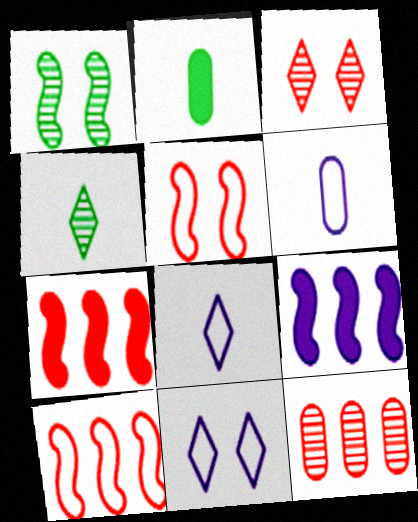[]